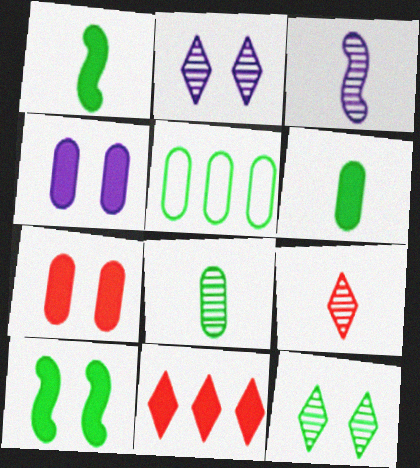[[1, 4, 11], 
[1, 5, 12], 
[3, 8, 9]]